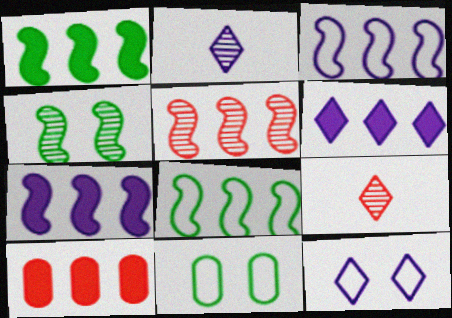[[1, 3, 5], 
[1, 6, 10], 
[2, 6, 12], 
[5, 7, 8], 
[7, 9, 11]]